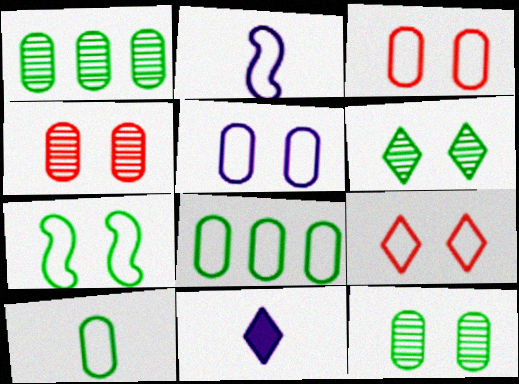[[2, 8, 9], 
[5, 7, 9]]